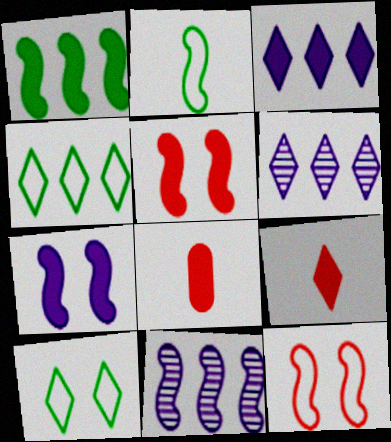[[2, 5, 11], 
[6, 9, 10], 
[8, 10, 11]]